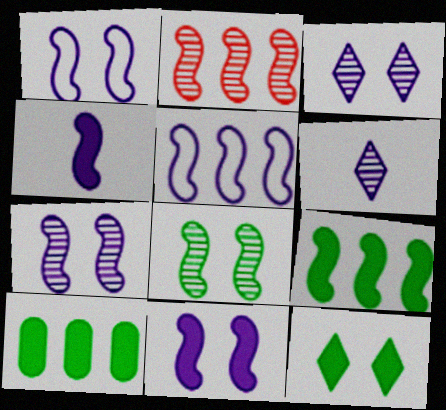[[1, 7, 11], 
[2, 5, 9], 
[4, 5, 7]]